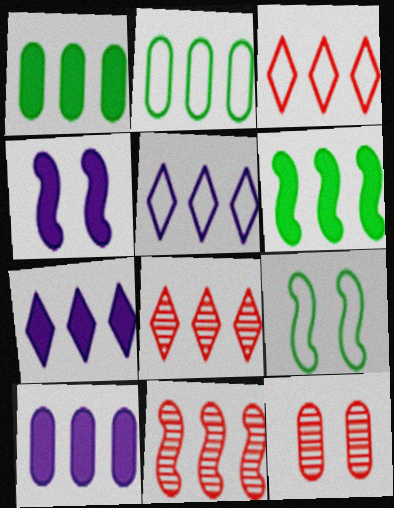[[1, 5, 11], 
[2, 7, 11]]